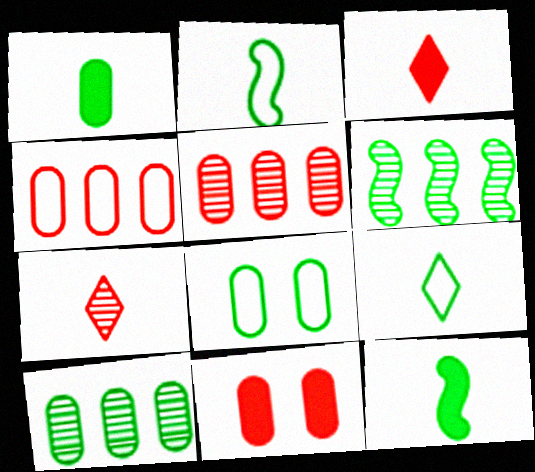[[1, 8, 10]]